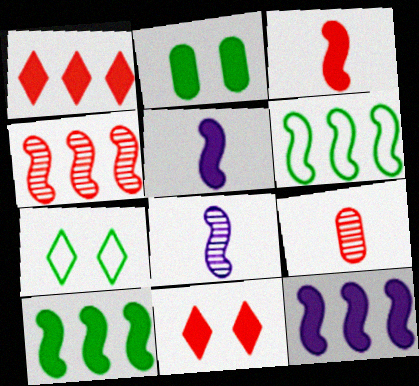[[1, 2, 5], 
[4, 6, 12], 
[7, 9, 12]]